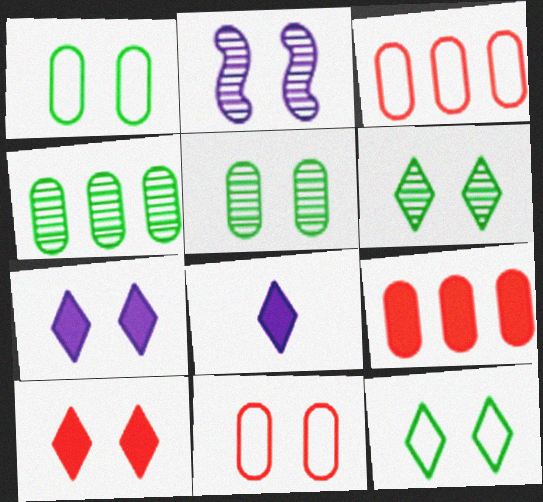[[1, 2, 10]]